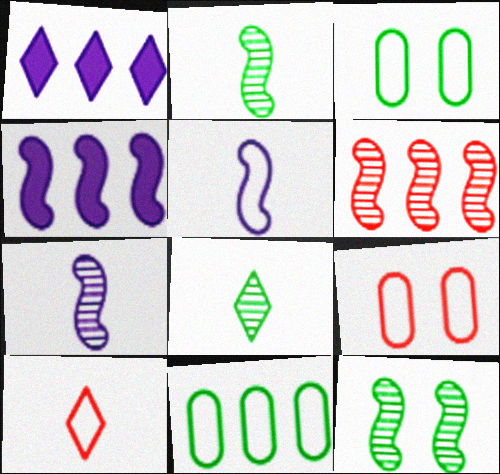[[1, 2, 9], 
[1, 6, 11], 
[4, 8, 9], 
[6, 7, 12]]